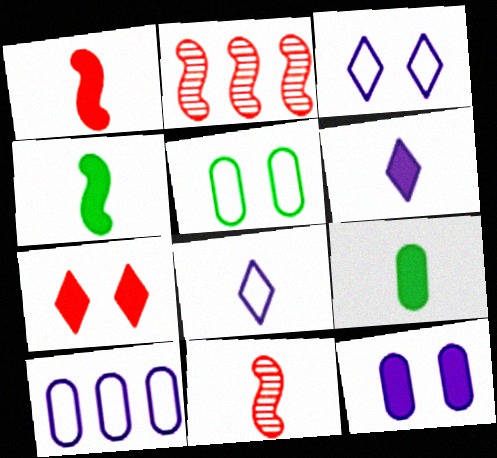[[1, 6, 9], 
[2, 3, 9], 
[2, 5, 6], 
[8, 9, 11]]